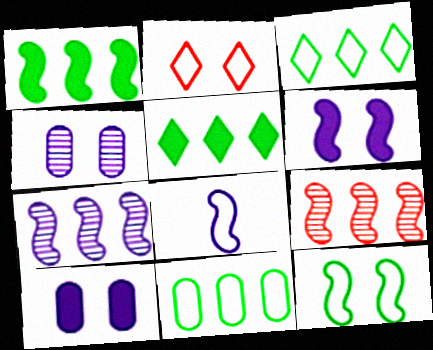[[2, 8, 11], 
[6, 7, 8]]